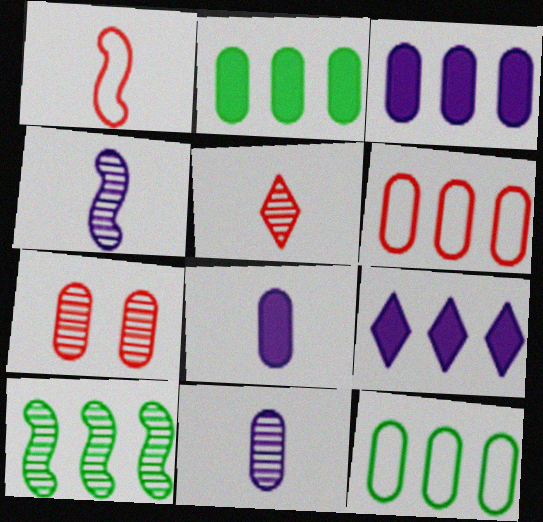[[6, 9, 10], 
[7, 8, 12]]